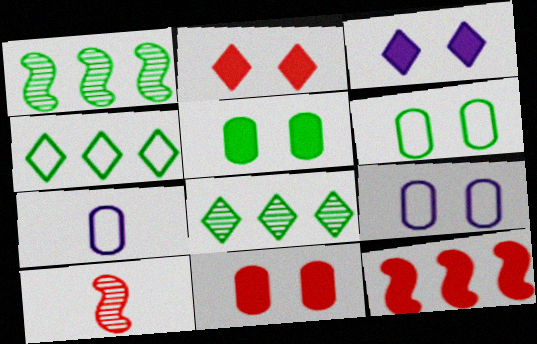[[1, 2, 7]]